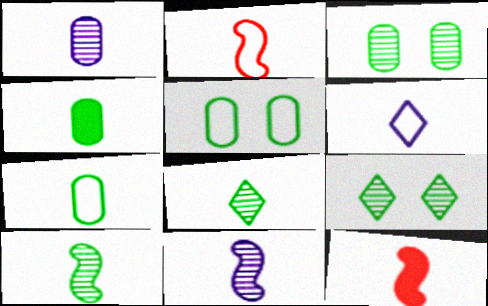[[2, 6, 7]]